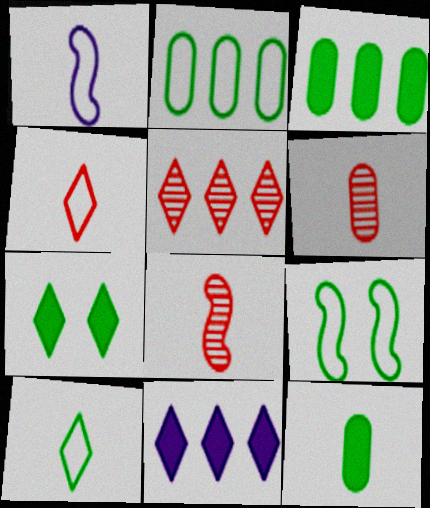[[2, 9, 10], 
[6, 9, 11]]